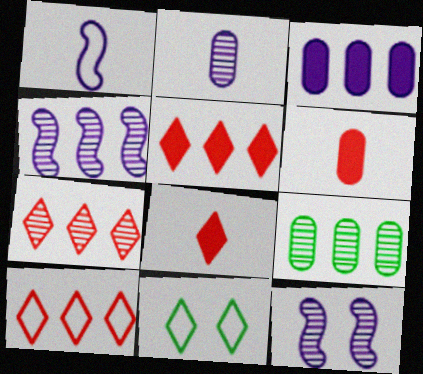[[4, 6, 11], 
[4, 7, 9], 
[5, 7, 10]]